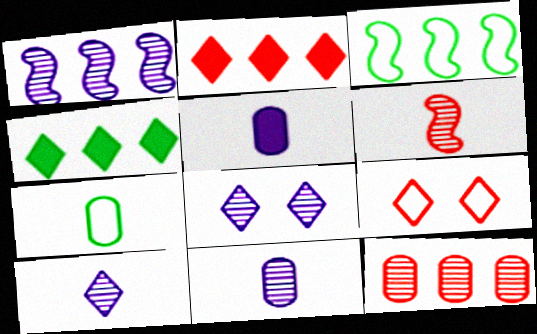[[1, 8, 11], 
[4, 9, 10]]